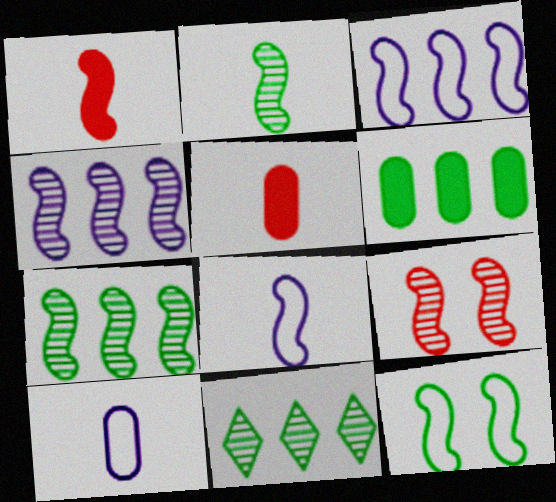[[1, 2, 8], 
[1, 4, 12], 
[2, 4, 9]]